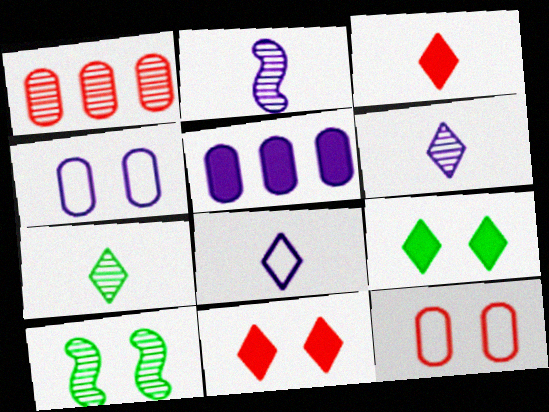[[1, 6, 10], 
[3, 7, 8], 
[4, 10, 11]]